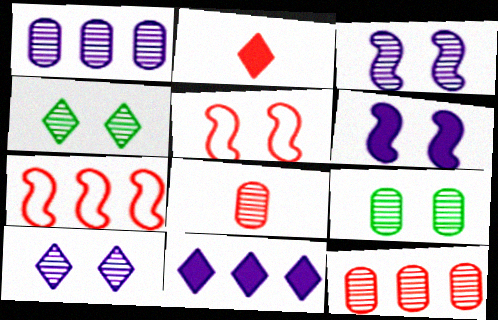[[1, 8, 9], 
[2, 5, 12]]